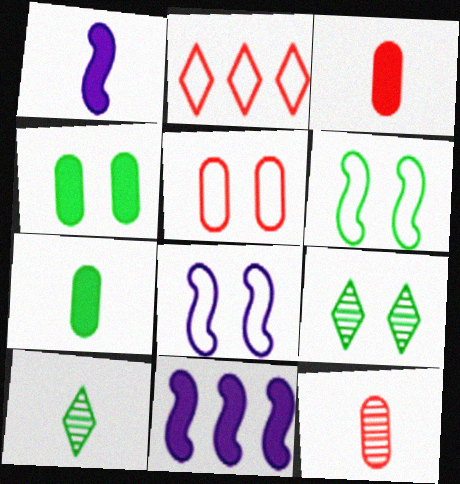[[4, 6, 9], 
[5, 10, 11]]